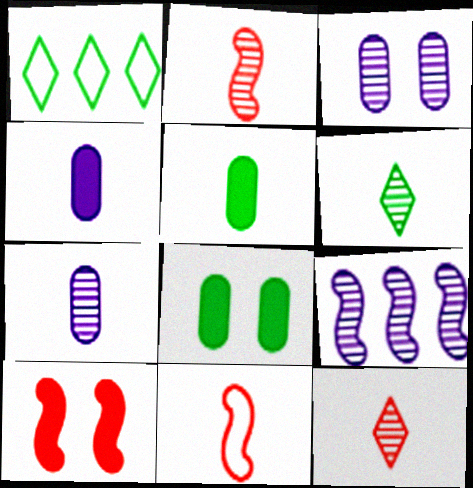[[1, 7, 10], 
[2, 6, 7], 
[4, 6, 11]]